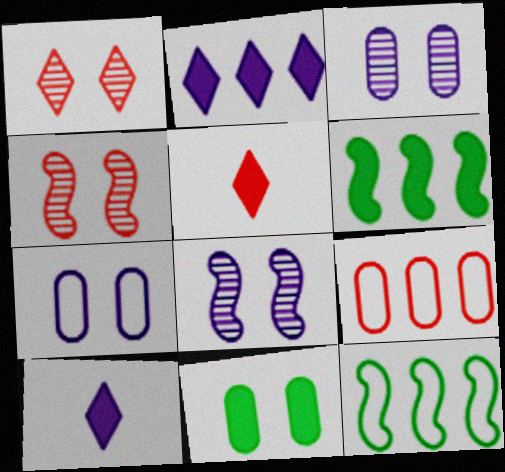[[3, 5, 12], 
[4, 5, 9]]